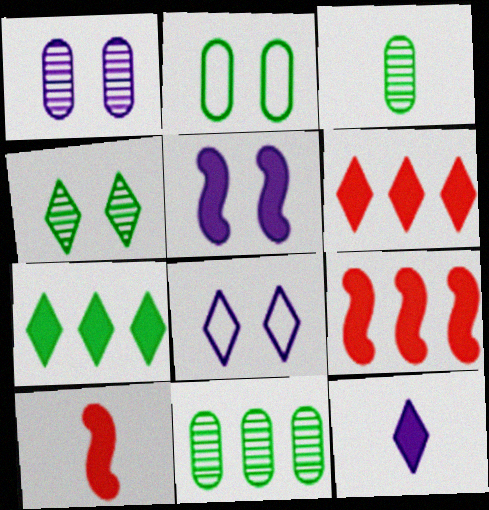[[1, 5, 8], 
[3, 8, 9], 
[8, 10, 11]]